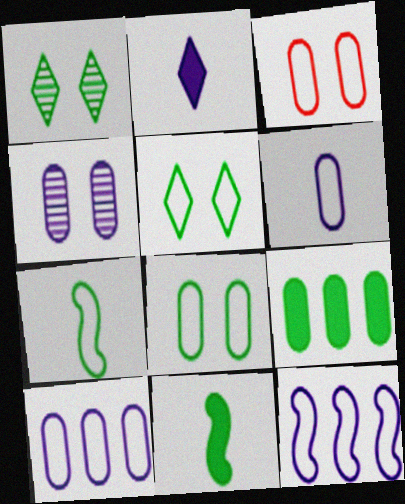[[1, 7, 9], 
[2, 4, 12]]